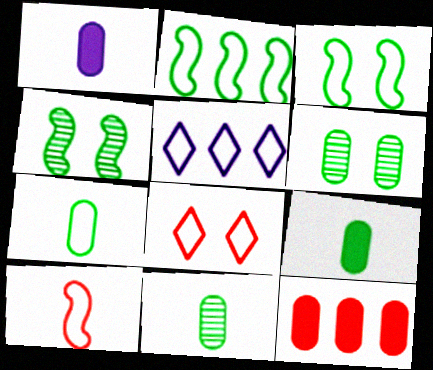[[7, 9, 11]]